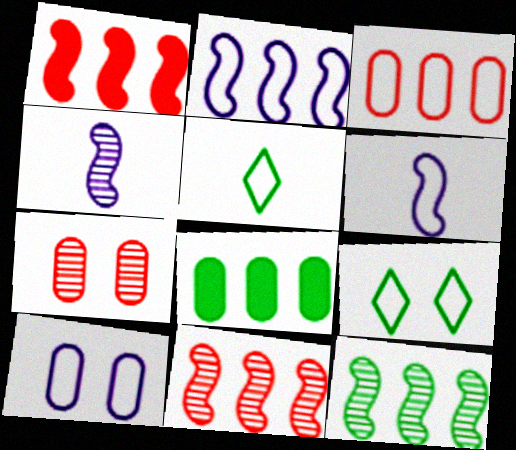[[1, 2, 12], 
[3, 6, 9]]